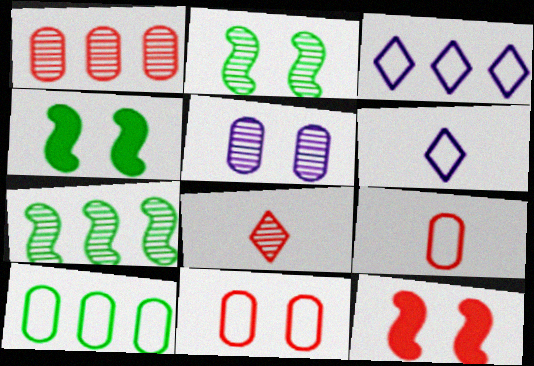[[1, 4, 6], 
[5, 7, 8]]